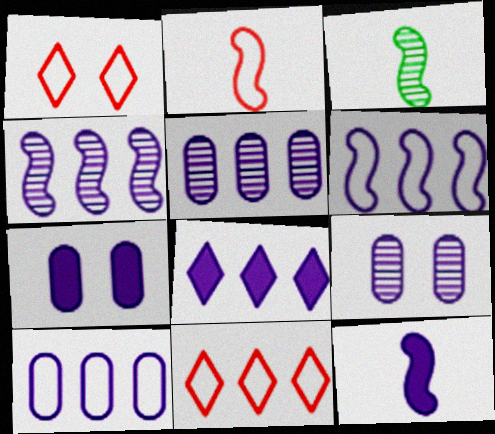[[2, 3, 12], 
[3, 7, 11], 
[4, 8, 10], 
[5, 6, 8], 
[7, 8, 12]]